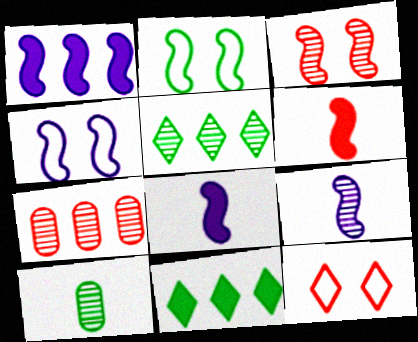[[1, 4, 9], 
[1, 10, 12], 
[2, 10, 11], 
[6, 7, 12]]